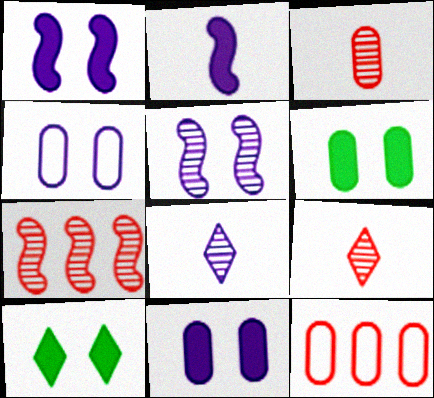[]